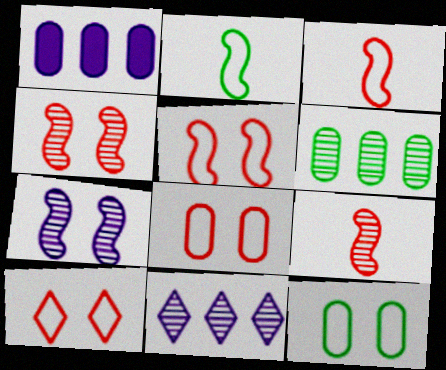[[5, 8, 10]]